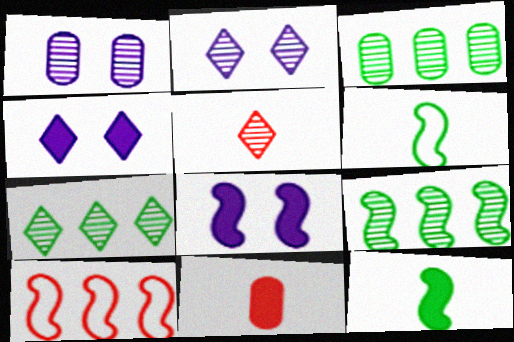[[1, 5, 9], 
[2, 5, 7], 
[3, 7, 9]]